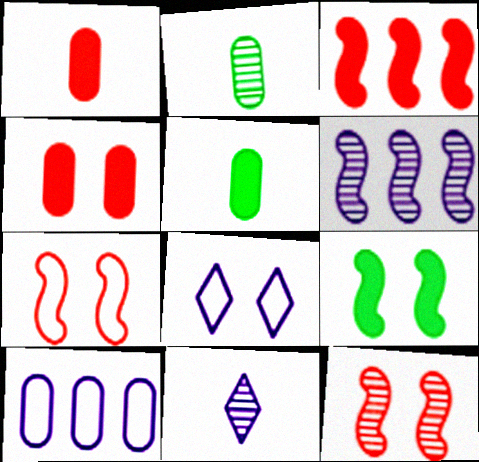[[2, 3, 8], 
[2, 4, 10]]